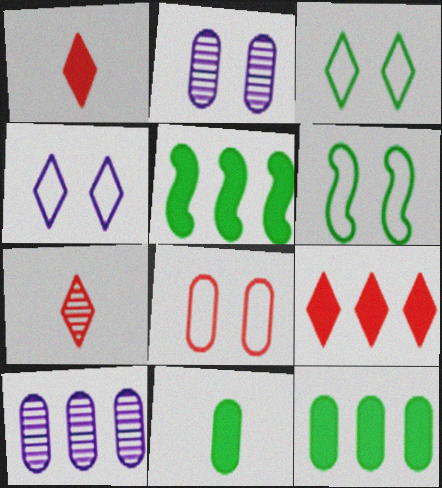[[1, 6, 10], 
[4, 6, 8], 
[8, 10, 11]]